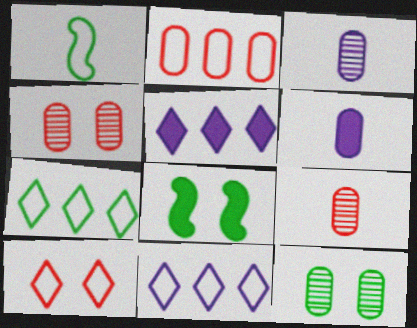[[1, 4, 5], 
[2, 6, 12], 
[8, 9, 11]]